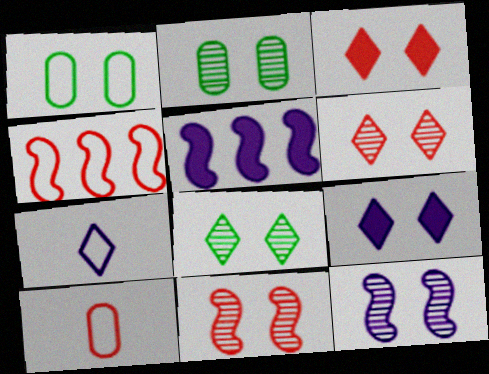[[1, 3, 12], 
[1, 4, 7], 
[1, 9, 11], 
[2, 6, 12], 
[5, 8, 10]]